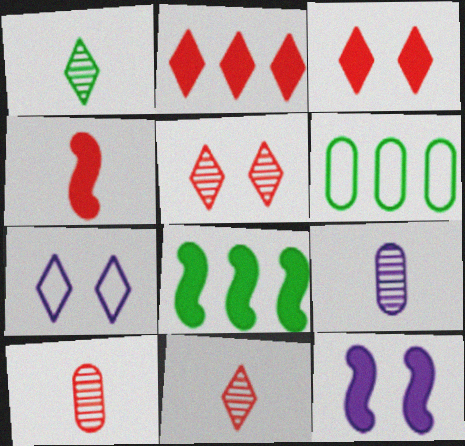[[1, 2, 7], 
[4, 8, 12], 
[6, 11, 12], 
[7, 8, 10]]